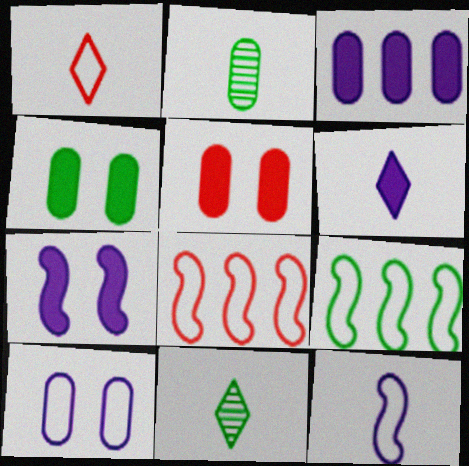[[1, 6, 11], 
[1, 9, 10], 
[3, 6, 7], 
[4, 9, 11]]